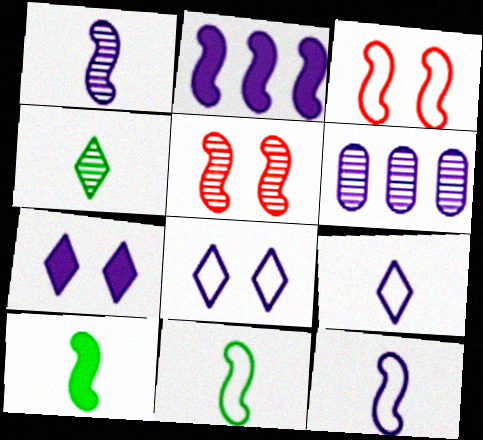[[2, 5, 11], 
[4, 5, 6], 
[6, 7, 12]]